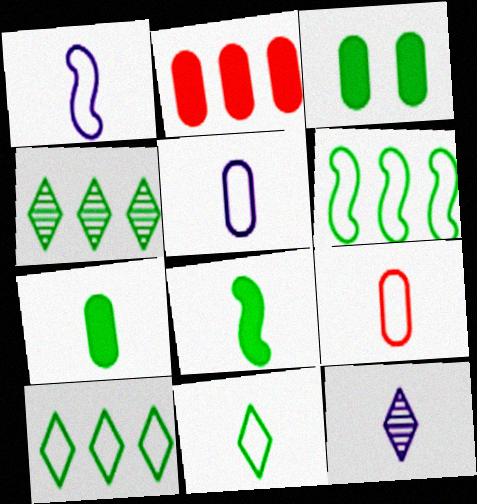[[1, 9, 11], 
[8, 9, 12]]